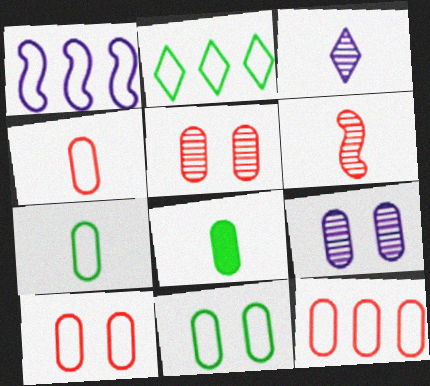[[1, 2, 12], 
[4, 10, 12], 
[8, 9, 12]]